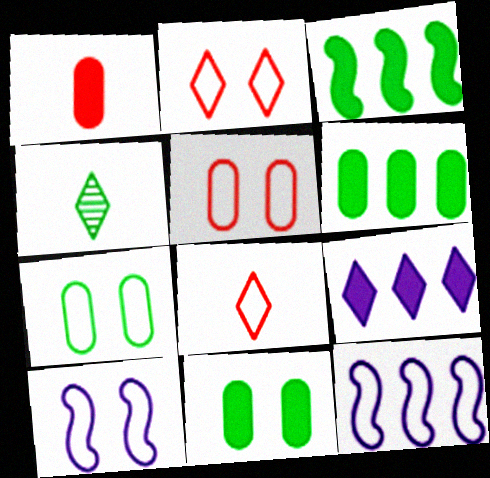[[2, 4, 9], 
[2, 7, 10], 
[3, 4, 7], 
[7, 8, 12]]